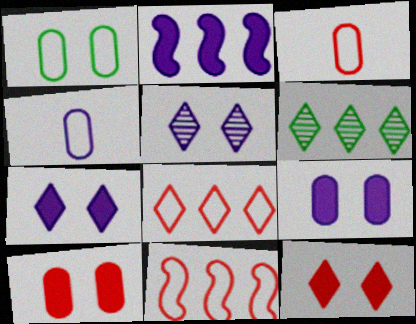[[2, 4, 5]]